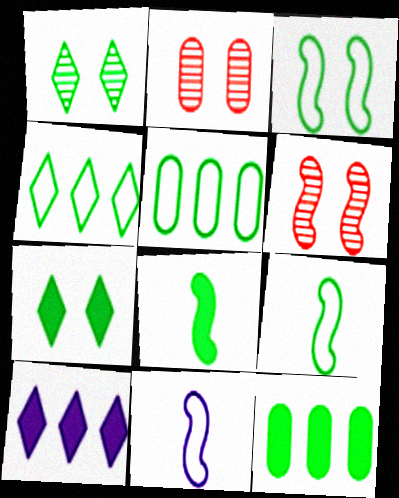[[1, 5, 8], 
[1, 9, 12], 
[2, 9, 10], 
[7, 8, 12]]